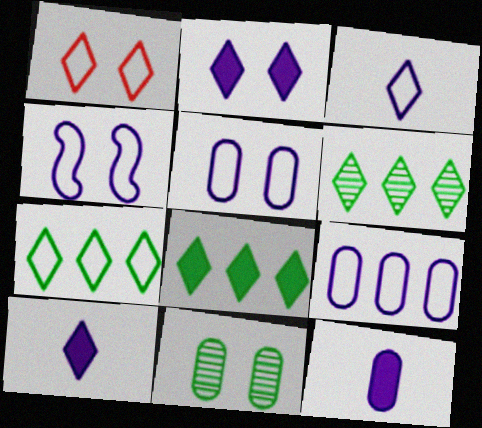[[1, 3, 7], 
[1, 6, 10], 
[3, 4, 9], 
[6, 7, 8]]